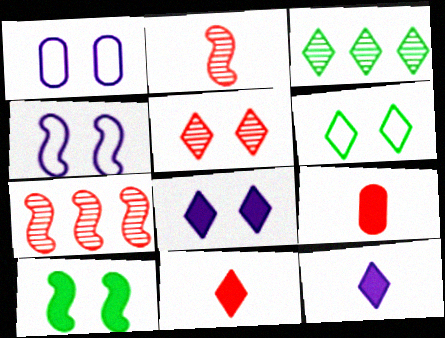[[1, 5, 10], 
[3, 4, 9], 
[5, 6, 8]]